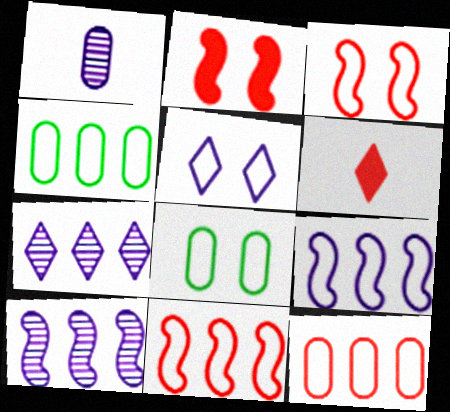[[3, 5, 8], 
[6, 8, 10]]